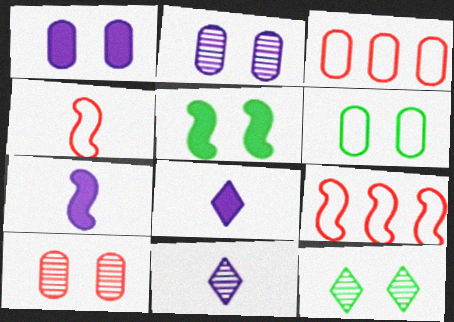[[1, 6, 10], 
[3, 5, 11], 
[3, 7, 12], 
[5, 6, 12]]